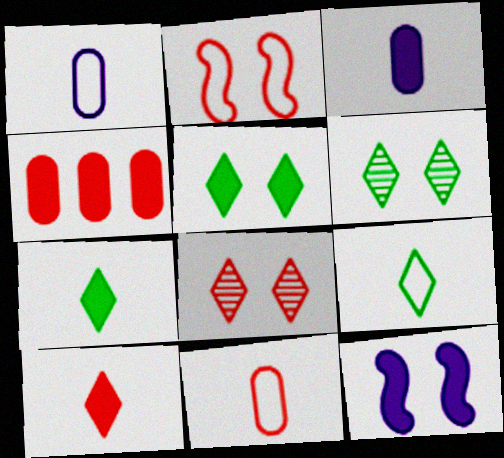[[4, 7, 12]]